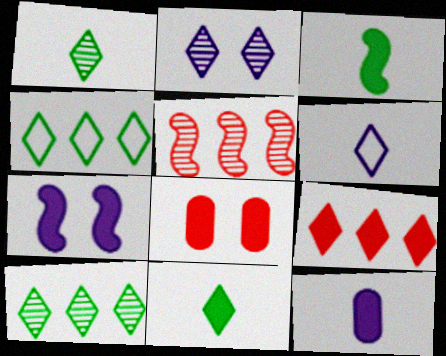[]